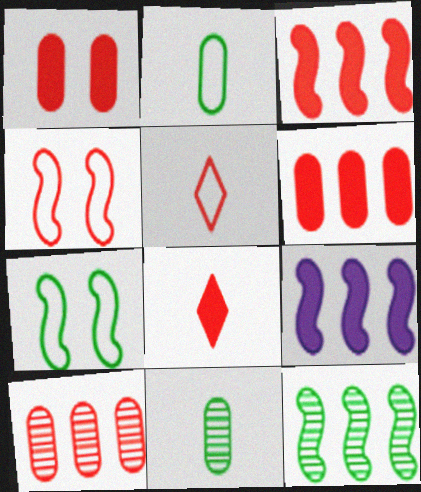[[1, 3, 8], 
[4, 8, 10]]